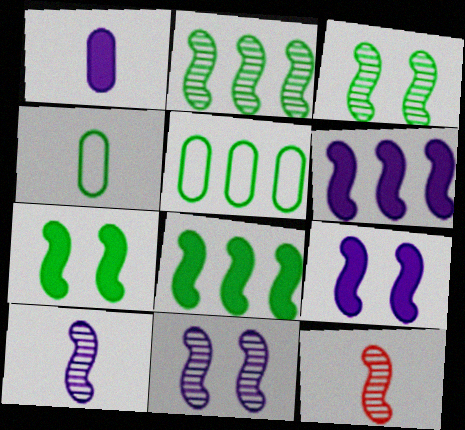[[2, 11, 12]]